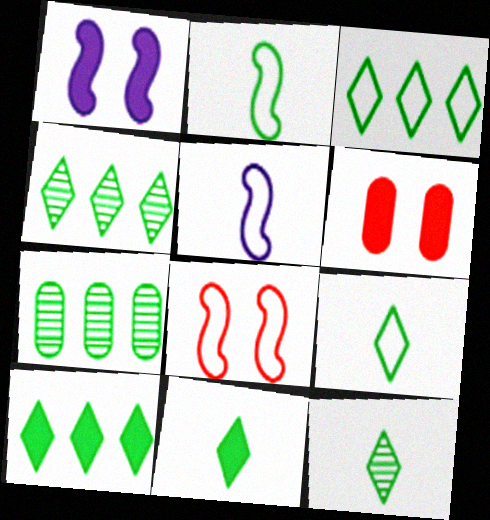[[3, 4, 10], 
[4, 5, 6], 
[9, 11, 12]]